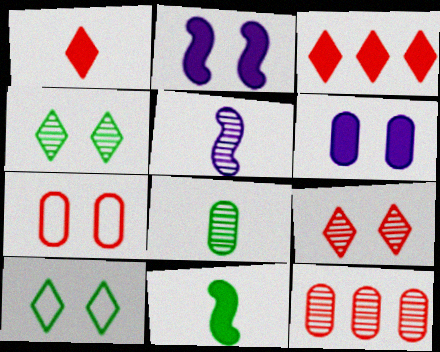[[2, 4, 7], 
[3, 6, 11], 
[4, 5, 12]]